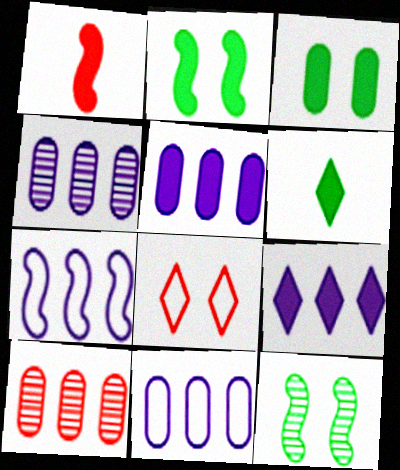[[1, 3, 9], 
[1, 7, 12], 
[1, 8, 10], 
[4, 5, 11], 
[4, 7, 9]]